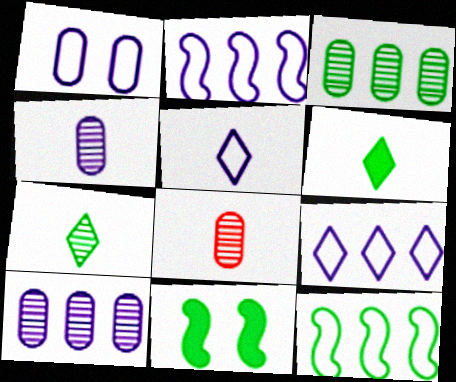[[1, 2, 5], 
[8, 9, 11]]